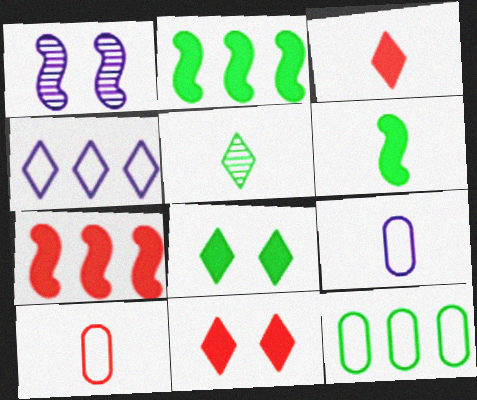[[1, 3, 12], 
[4, 5, 11]]